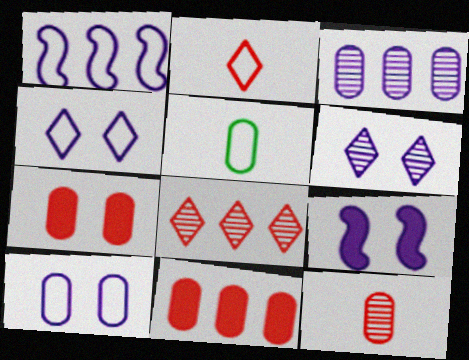[[3, 5, 7], 
[5, 8, 9], 
[6, 9, 10]]